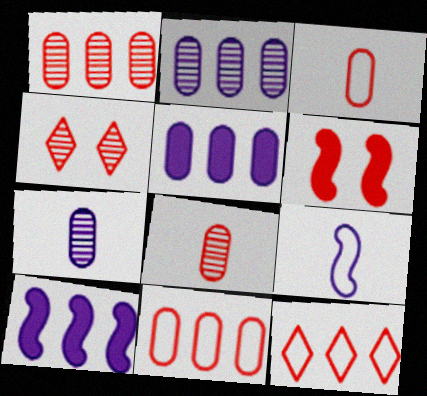[[6, 8, 12]]